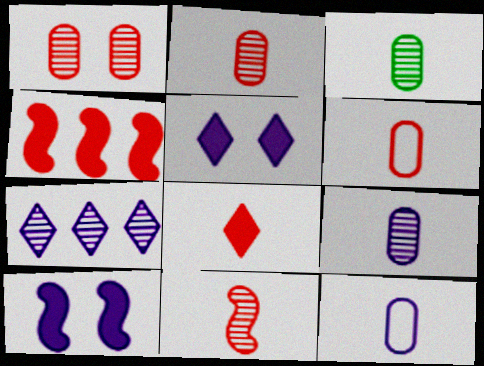[[2, 3, 9], 
[6, 8, 11], 
[7, 10, 12]]